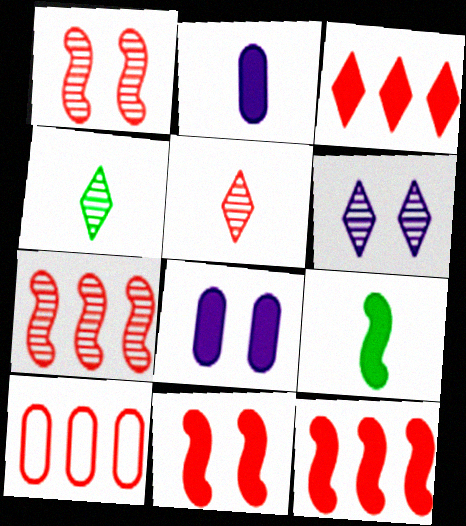[[3, 7, 10], 
[3, 8, 9], 
[5, 10, 11], 
[6, 9, 10]]